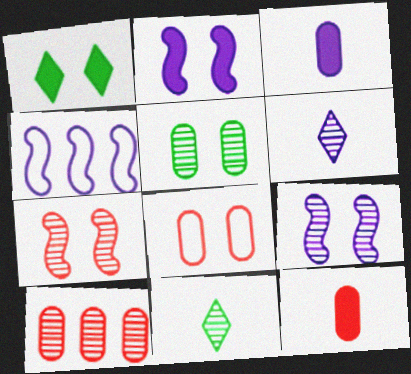[[1, 8, 9], 
[8, 10, 12], 
[9, 10, 11]]